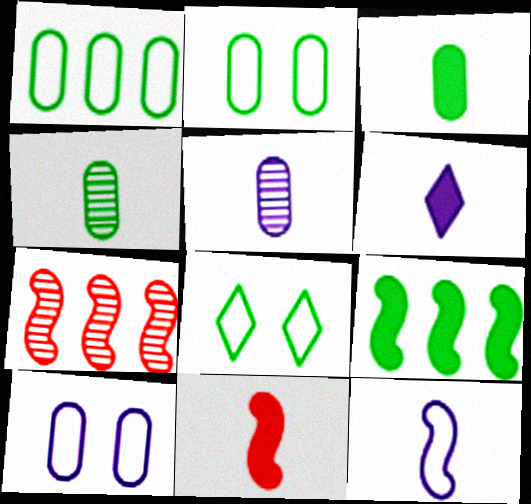[[2, 6, 7], 
[3, 6, 11], 
[4, 8, 9], 
[5, 6, 12]]